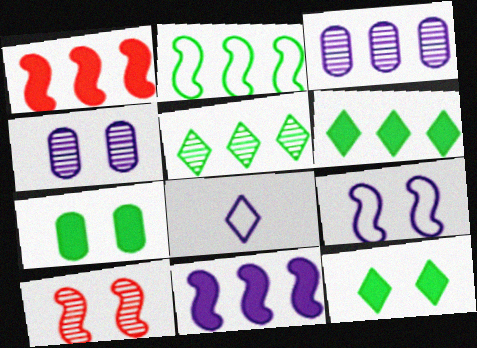[[4, 8, 11]]